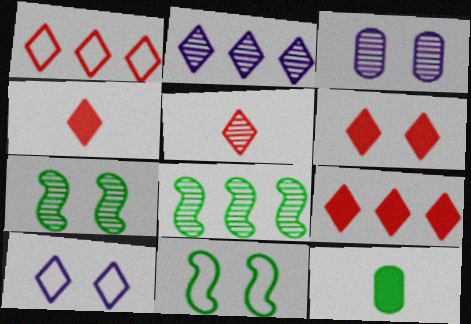[[1, 5, 6], 
[3, 5, 8], 
[3, 6, 11], 
[4, 6, 9]]